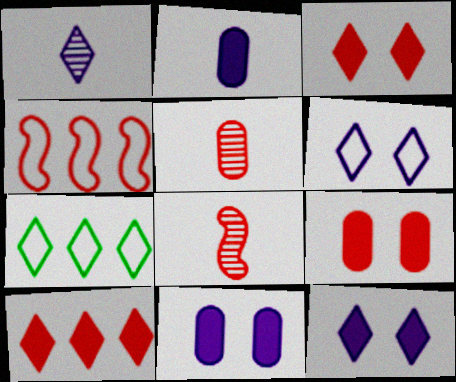[[1, 3, 7], 
[3, 4, 5], 
[7, 8, 11]]